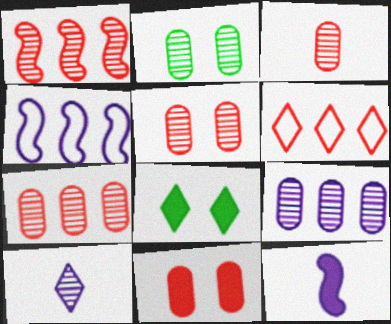[[1, 2, 10], 
[2, 3, 9], 
[2, 6, 12], 
[3, 4, 8], 
[3, 5, 7], 
[6, 8, 10]]